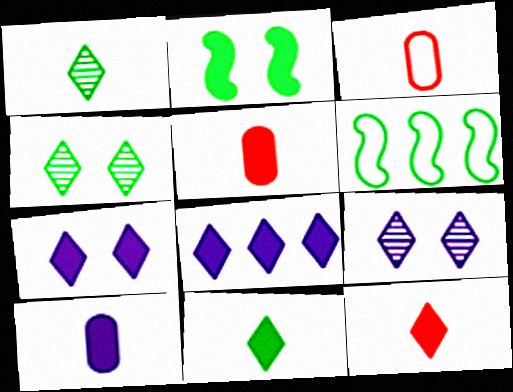[[2, 5, 8], 
[5, 6, 9]]